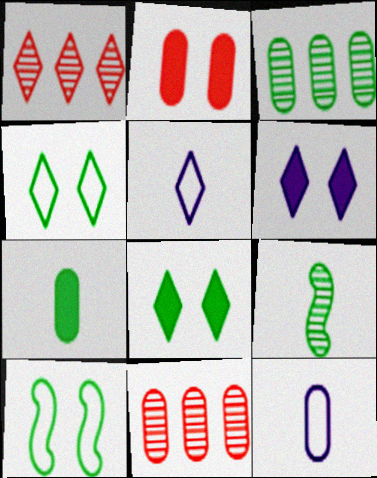[[1, 5, 8], 
[2, 3, 12]]